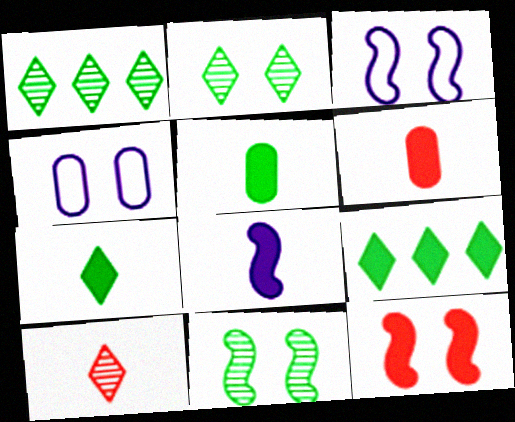[[1, 3, 6], 
[2, 4, 12], 
[3, 11, 12], 
[6, 7, 8]]